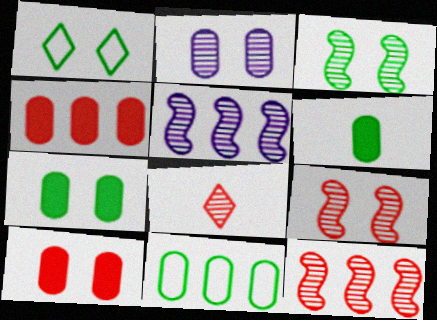[[1, 3, 7]]